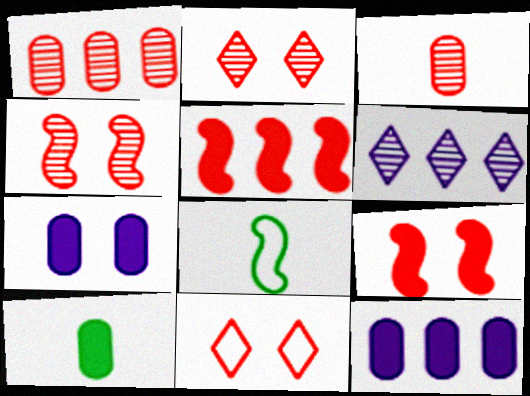[[2, 8, 12], 
[3, 5, 11]]